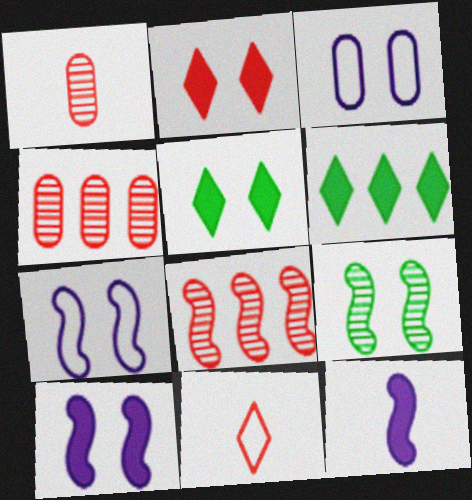[[1, 6, 7], 
[2, 3, 9]]